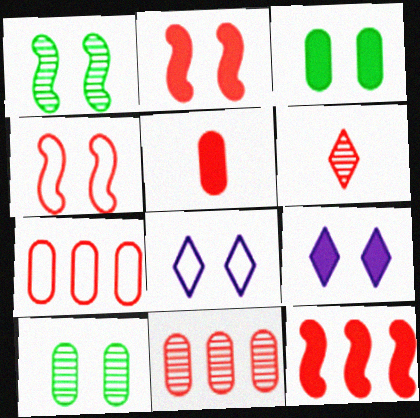[[2, 3, 9], 
[2, 6, 7], 
[2, 8, 10], 
[4, 9, 10]]